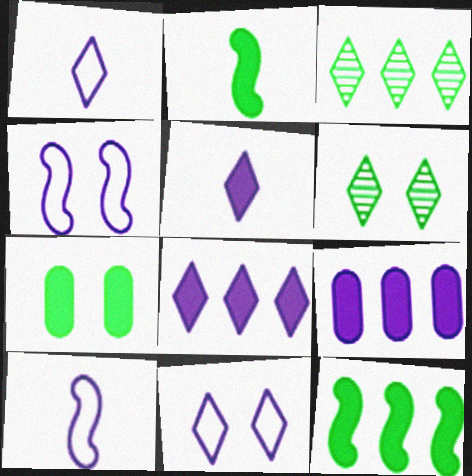[]